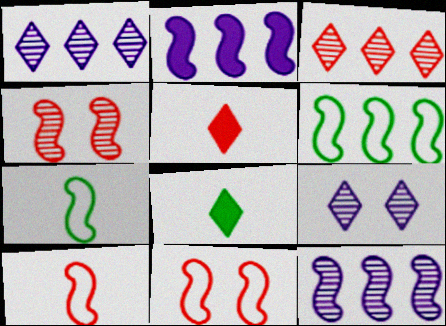[[2, 4, 7]]